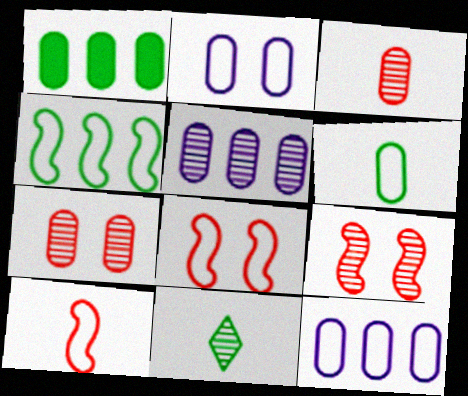[[1, 2, 3], 
[5, 9, 11]]